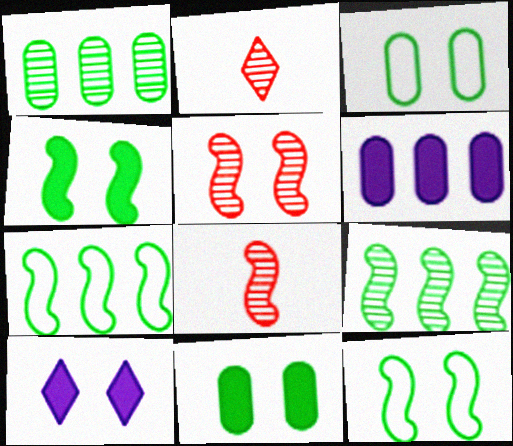[[2, 6, 12], 
[3, 5, 10]]